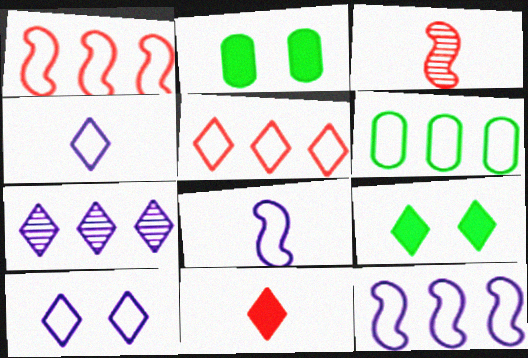[[5, 6, 12]]